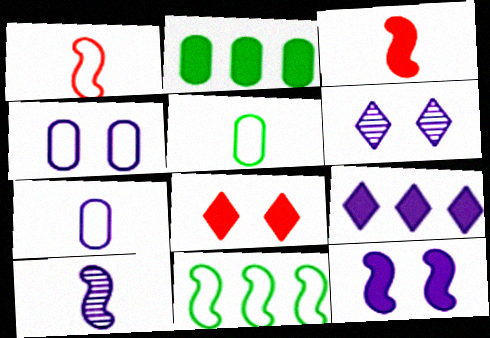[[1, 2, 6], 
[4, 6, 12], 
[4, 9, 10]]